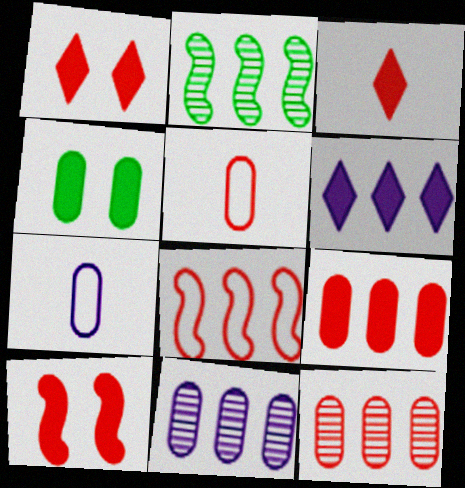[[1, 2, 7], 
[3, 9, 10], 
[4, 5, 11], 
[4, 7, 12]]